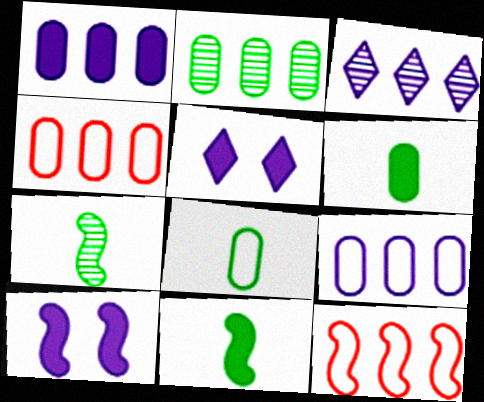[[1, 2, 4], 
[4, 5, 7], 
[7, 10, 12]]